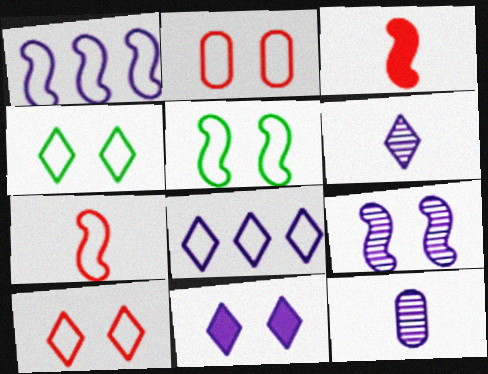[[1, 5, 7], 
[1, 11, 12], 
[6, 8, 11]]